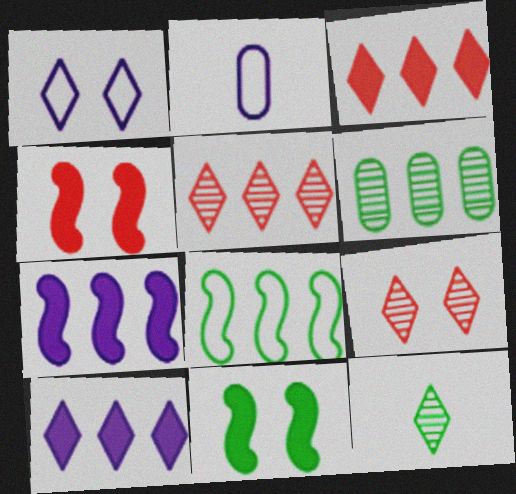[[1, 3, 12], 
[2, 5, 11]]